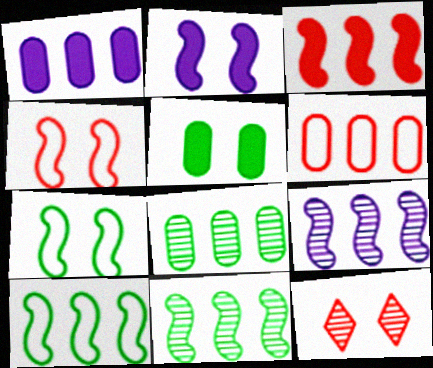[[1, 6, 8], 
[3, 9, 10]]